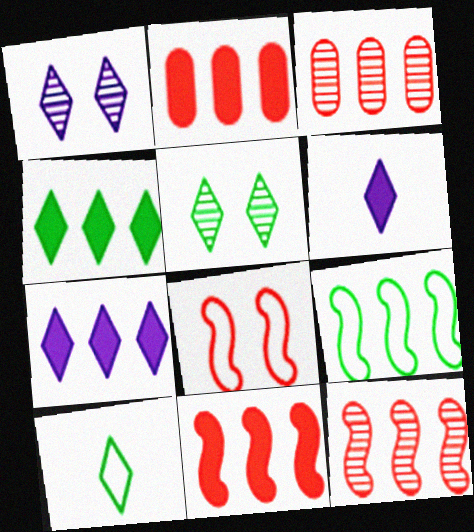[[3, 7, 9], 
[4, 5, 10]]